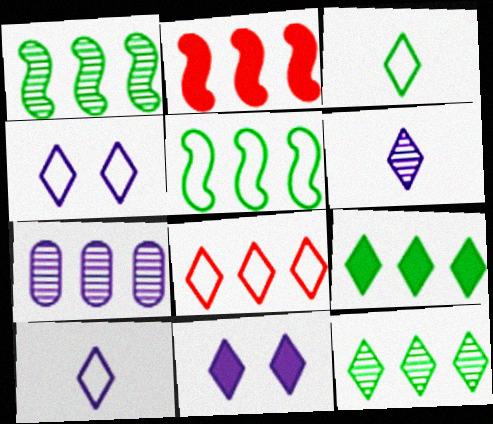[[3, 4, 8]]